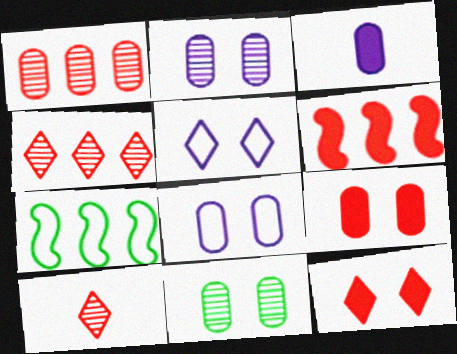[[8, 9, 11]]